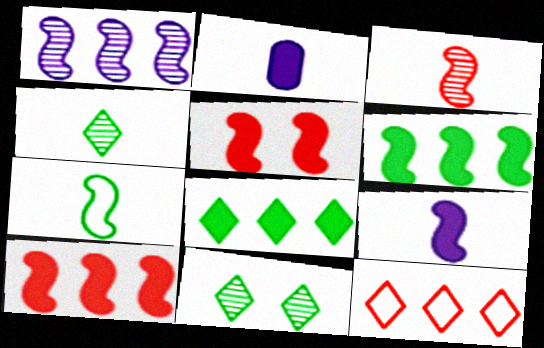[[1, 5, 7], 
[2, 5, 8], 
[3, 7, 9], 
[5, 6, 9]]